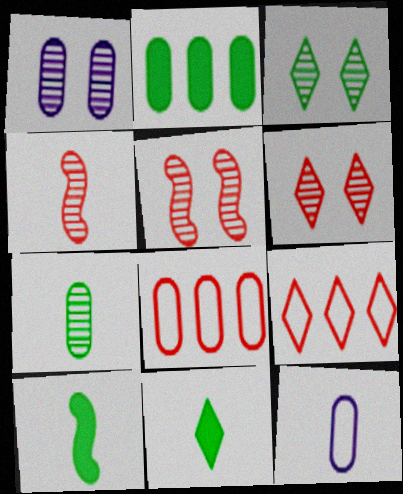[[1, 3, 5], 
[1, 9, 10], 
[4, 11, 12]]